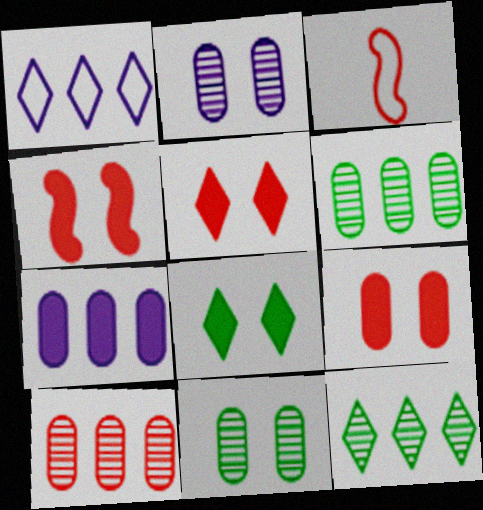[[3, 5, 10], 
[4, 5, 9]]